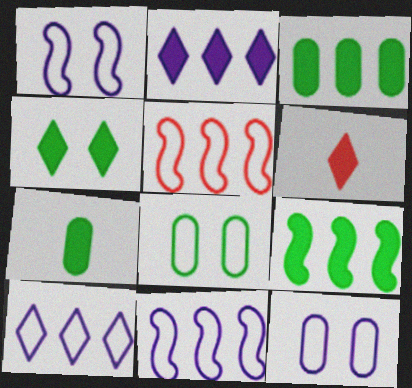[[2, 4, 6], 
[4, 7, 9]]